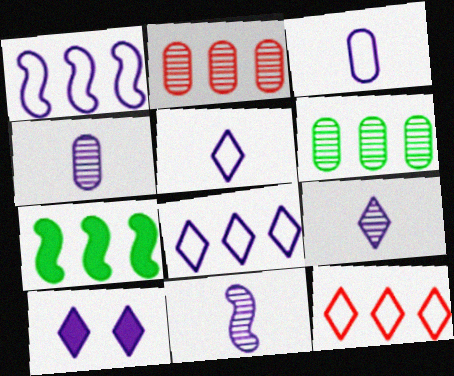[[1, 4, 10], 
[2, 7, 8], 
[4, 9, 11], 
[8, 9, 10]]